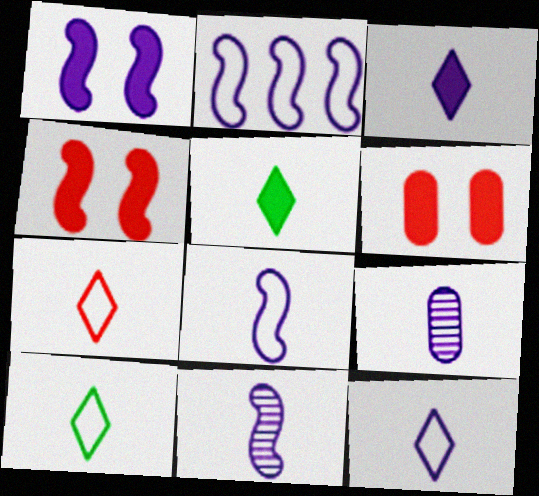[[1, 2, 11], 
[3, 8, 9], 
[7, 10, 12]]